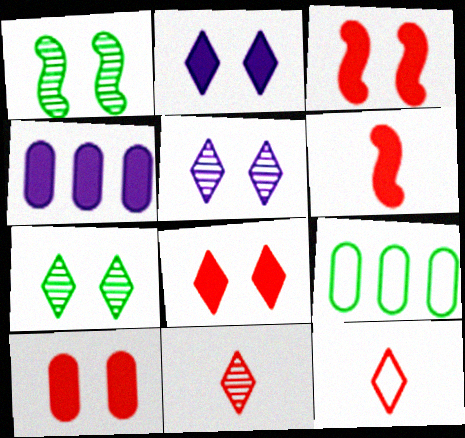[[1, 4, 12], 
[3, 8, 10], 
[5, 6, 9]]